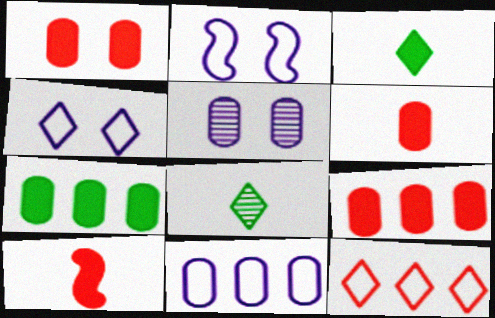[[1, 6, 9], 
[2, 8, 9]]